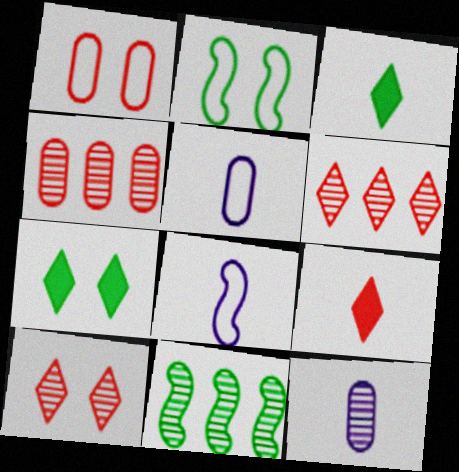[[4, 7, 8], 
[10, 11, 12]]